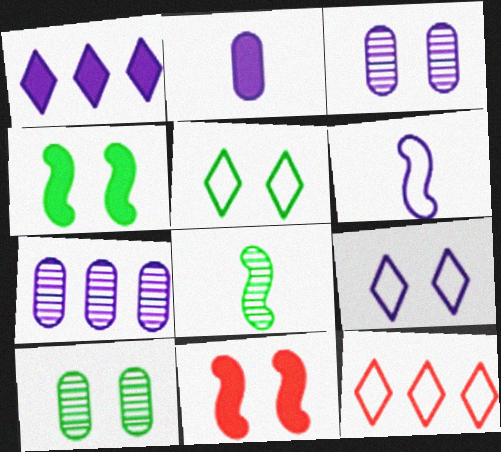[[1, 3, 6], 
[3, 5, 11], 
[4, 5, 10], 
[9, 10, 11]]